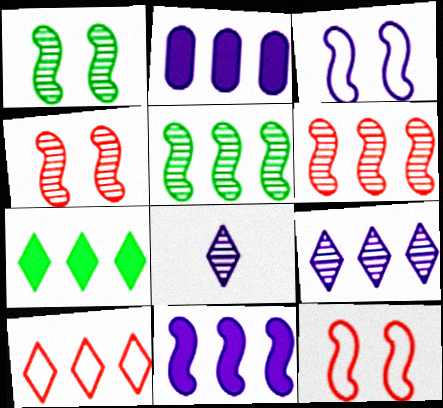[[2, 3, 8], 
[2, 5, 10], 
[7, 9, 10]]